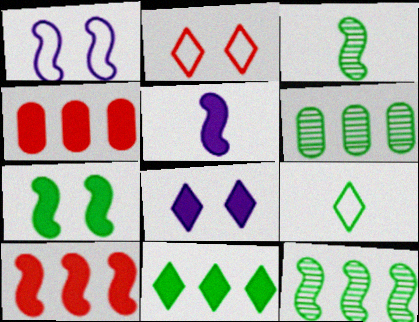[[1, 3, 10], 
[2, 5, 6], 
[5, 7, 10], 
[6, 7, 9]]